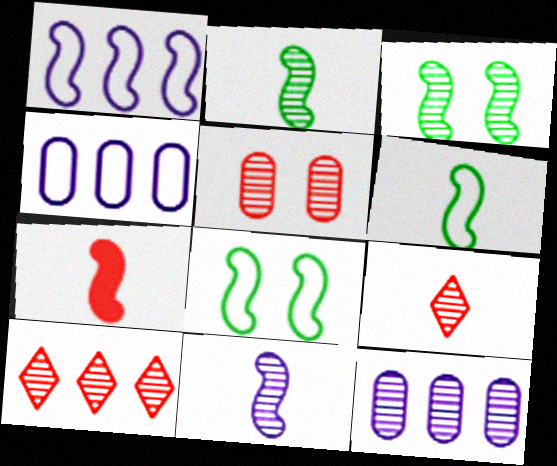[[1, 3, 7], 
[3, 9, 12], 
[6, 7, 11]]